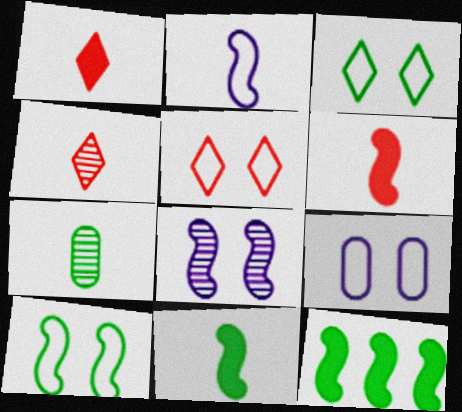[[1, 2, 7], 
[3, 7, 12], 
[4, 9, 12], 
[5, 9, 10]]